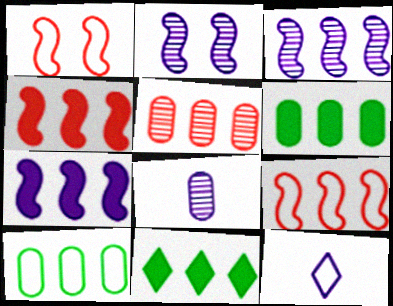[[1, 8, 11], 
[1, 10, 12]]